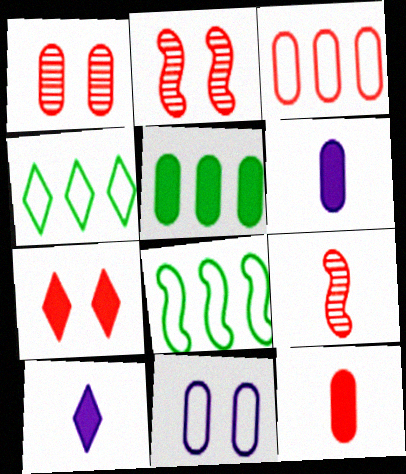[[1, 3, 12], 
[1, 8, 10], 
[2, 4, 6], 
[3, 7, 9]]